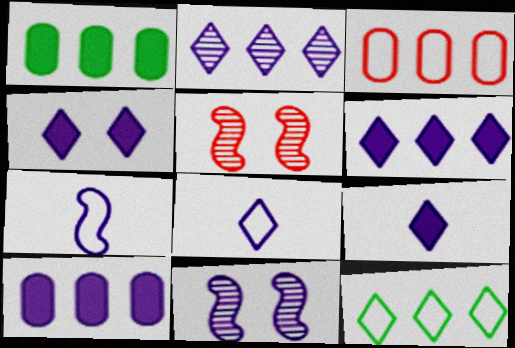[[1, 5, 8], 
[2, 4, 8], 
[4, 6, 9], 
[8, 10, 11]]